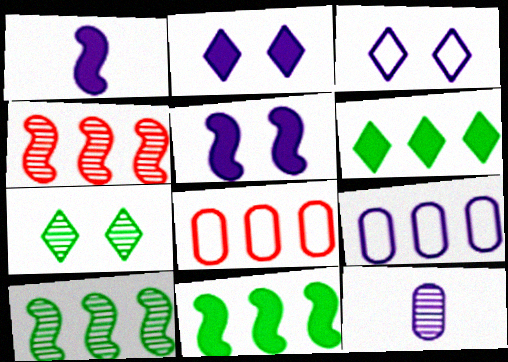[[1, 7, 8], 
[4, 6, 9], 
[4, 7, 12]]